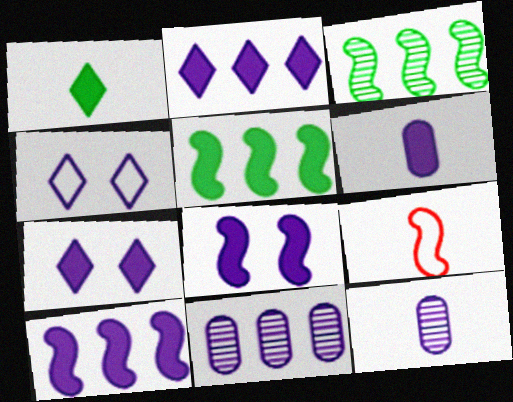[[1, 9, 12], 
[2, 6, 8], 
[3, 8, 9], 
[4, 10, 12], 
[6, 7, 10]]